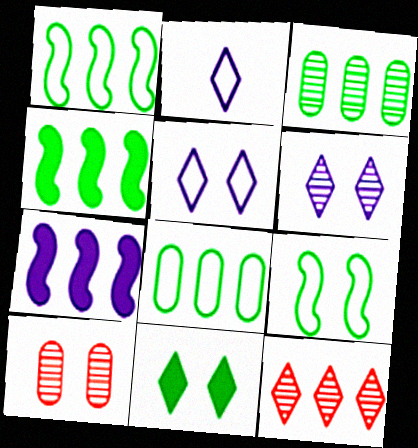[[2, 4, 10], 
[2, 11, 12], 
[7, 8, 12]]